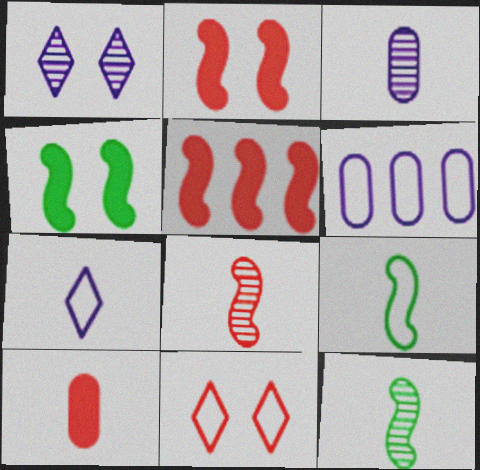[[6, 9, 11], 
[7, 10, 12]]